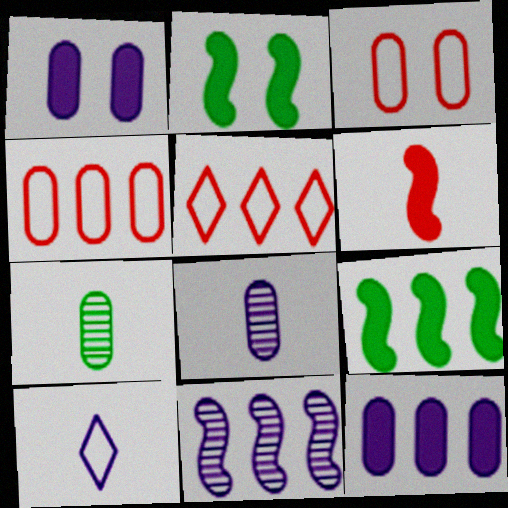[[1, 4, 7], 
[1, 10, 11], 
[2, 5, 8], 
[3, 7, 12], 
[6, 7, 10]]